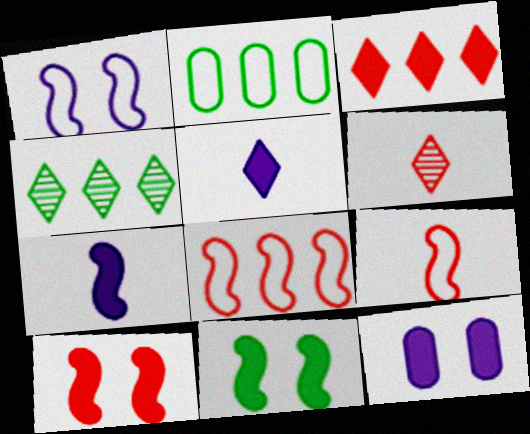[[4, 9, 12]]